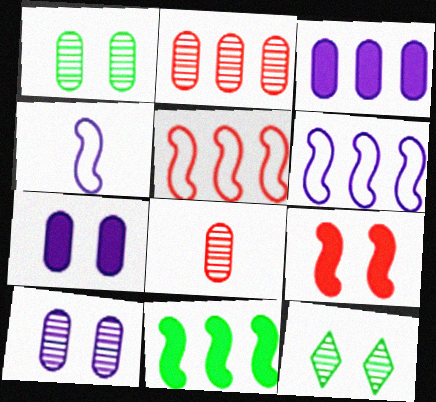[]